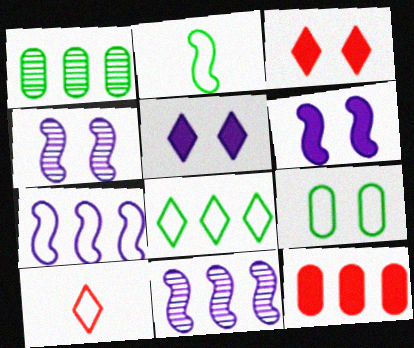[[1, 6, 10], 
[2, 8, 9], 
[3, 4, 9], 
[7, 9, 10], 
[8, 11, 12]]